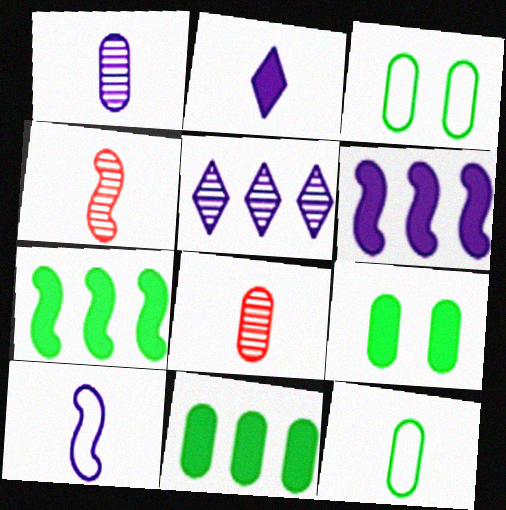[[1, 2, 10], 
[2, 4, 12]]